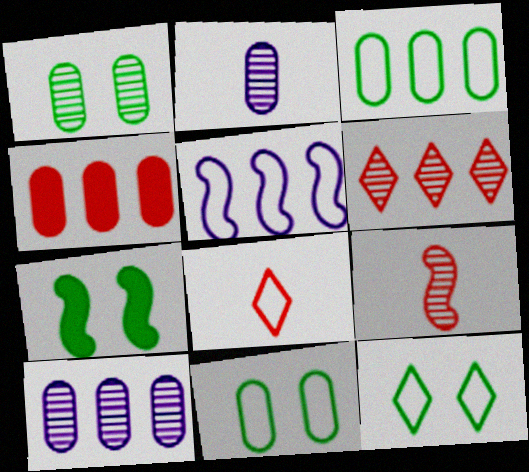[[1, 7, 12], 
[2, 4, 11], 
[3, 4, 10], 
[5, 7, 9], 
[5, 8, 11], 
[7, 8, 10]]